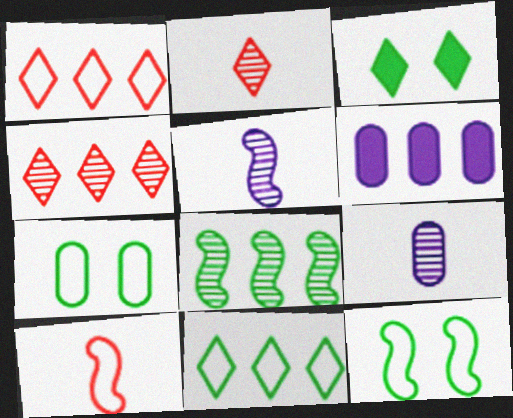[[1, 6, 8], 
[2, 6, 12]]